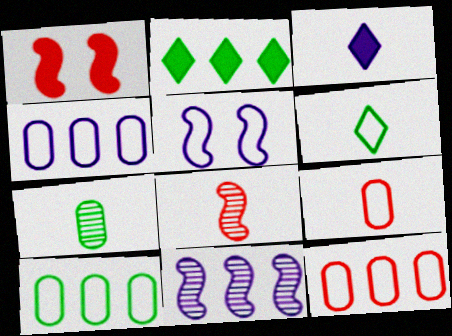[[2, 11, 12], 
[4, 10, 12], 
[5, 6, 12]]